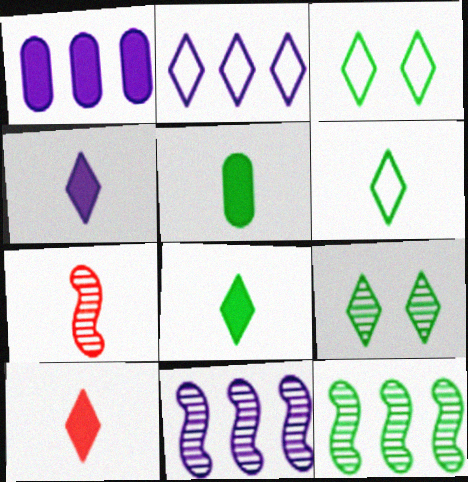[[1, 2, 11], 
[1, 3, 7], 
[2, 9, 10], 
[3, 5, 12], 
[4, 8, 10]]